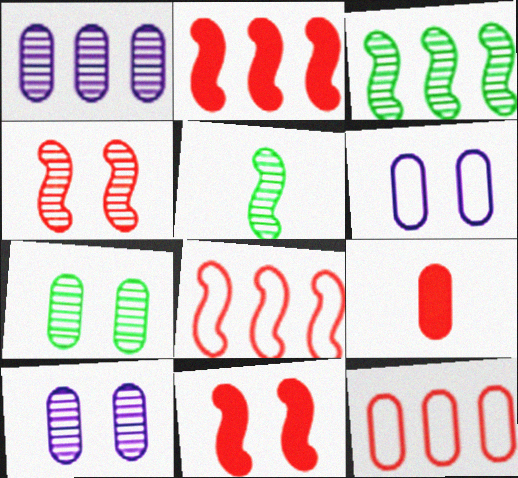[]